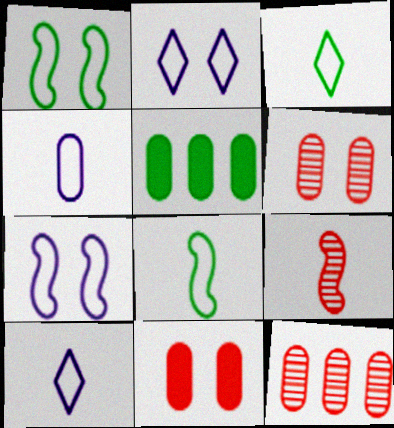[[2, 5, 9], 
[4, 5, 6]]